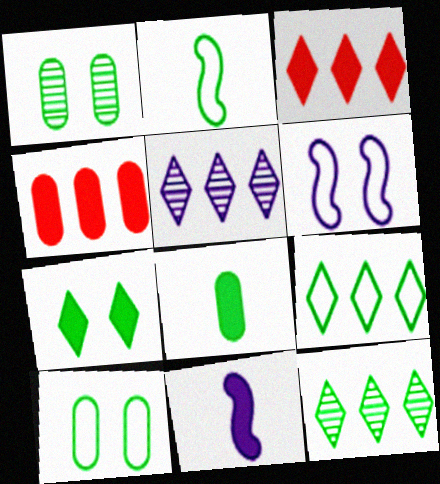[[2, 9, 10], 
[3, 5, 9], 
[4, 7, 11]]